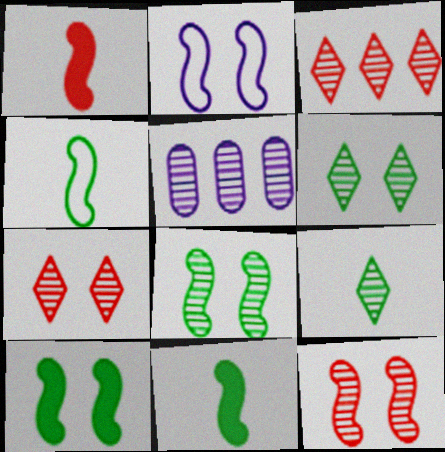[[2, 10, 12], 
[5, 9, 12]]